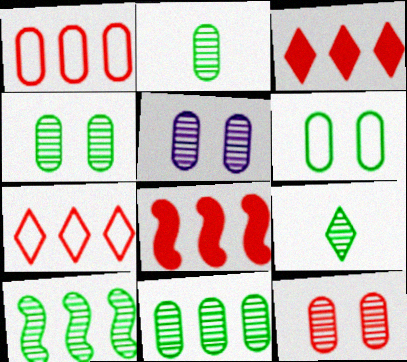[[2, 4, 11], 
[4, 5, 12], 
[4, 9, 10]]